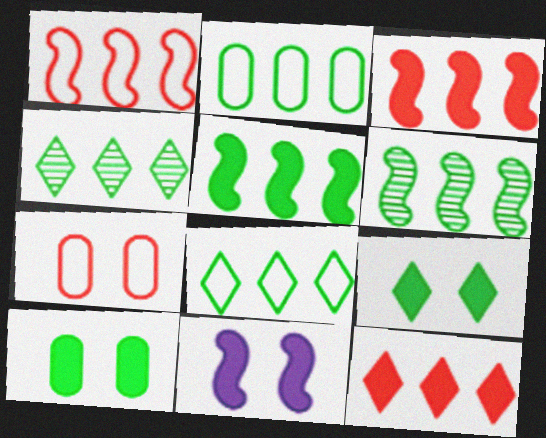[[2, 4, 5]]